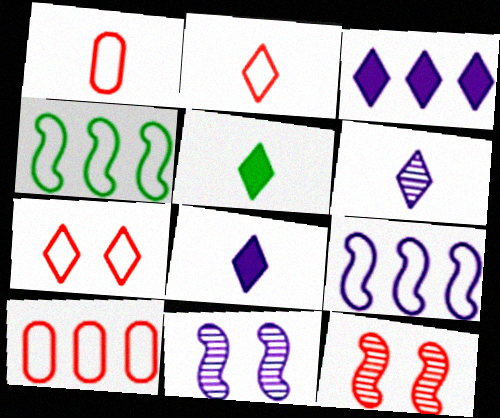[[2, 5, 6], 
[5, 10, 11]]